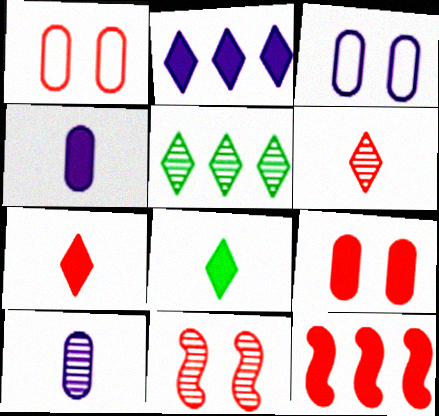[[1, 6, 12], 
[5, 10, 11], 
[7, 9, 12]]